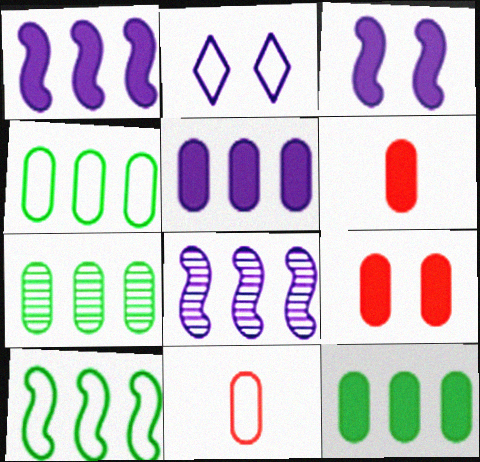[[2, 10, 11], 
[4, 7, 12]]